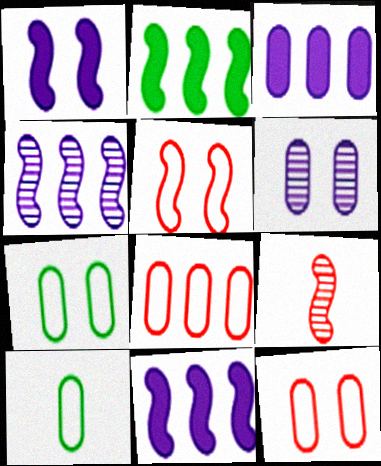[]